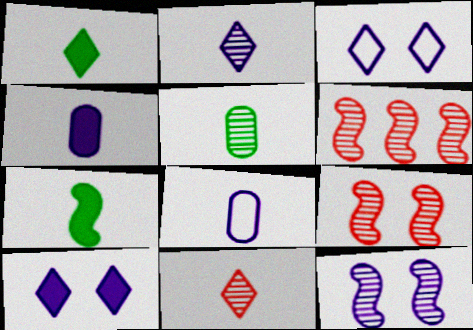[[7, 8, 11]]